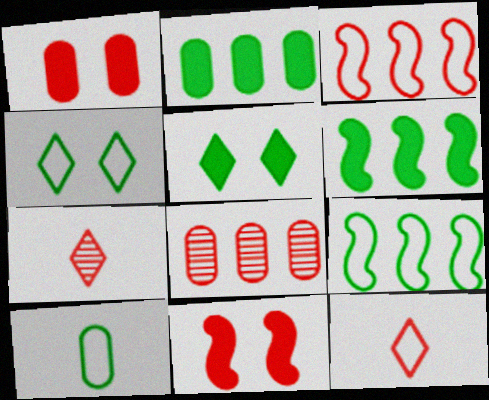[[1, 3, 7], 
[4, 9, 10], 
[8, 11, 12]]